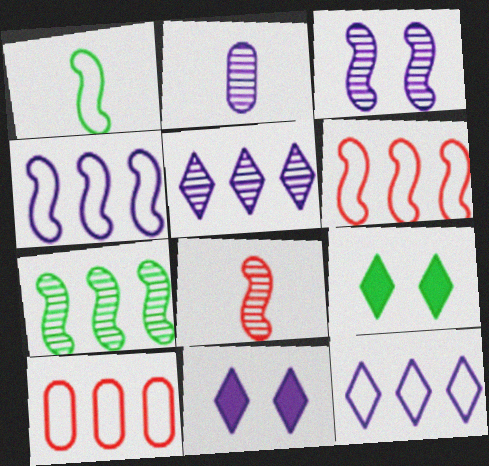[[2, 3, 5], 
[2, 4, 11], 
[2, 6, 9], 
[3, 7, 8]]